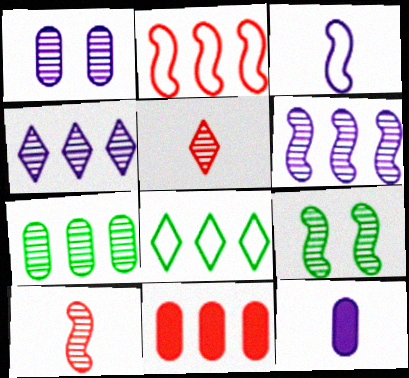[[6, 8, 11], 
[6, 9, 10]]